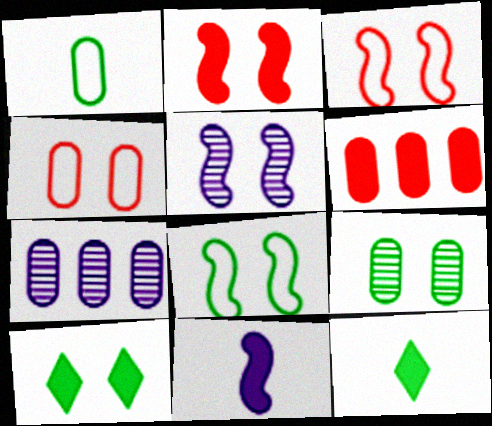[[2, 5, 8], 
[3, 7, 12], 
[4, 5, 10], 
[6, 10, 11], 
[8, 9, 10]]